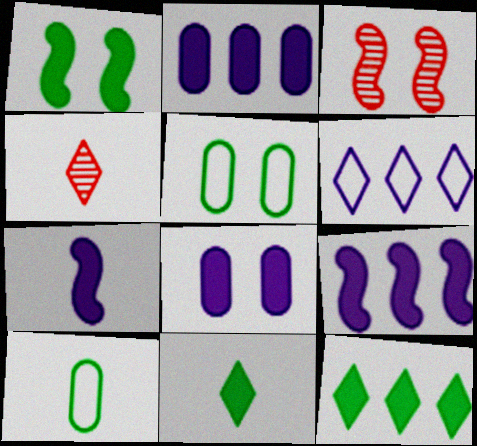[[4, 5, 9], 
[4, 7, 10]]